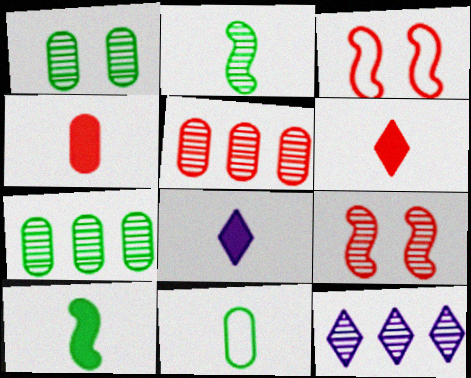[[3, 5, 6], 
[3, 7, 8], 
[4, 8, 10]]